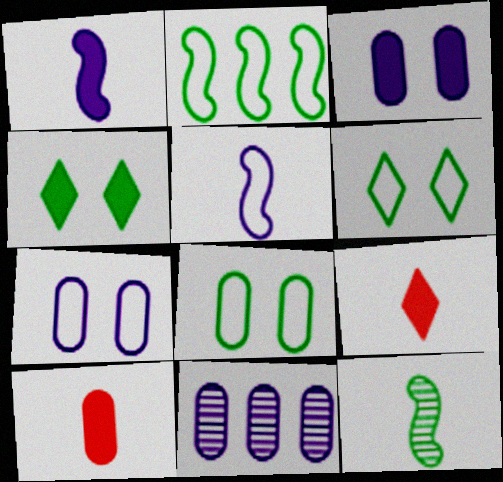[[8, 10, 11]]